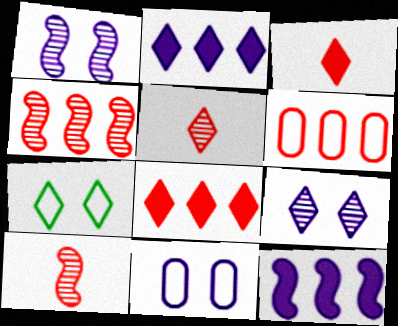[[2, 5, 7], 
[4, 6, 8]]